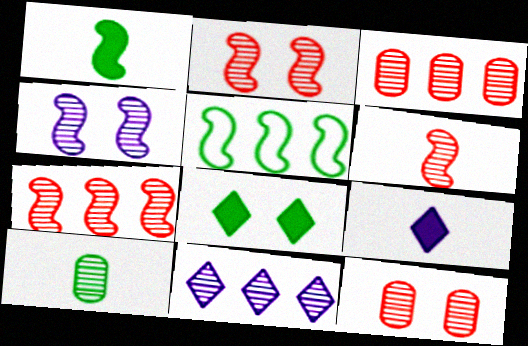[[2, 6, 7], 
[2, 10, 11], 
[5, 8, 10], 
[5, 9, 12]]